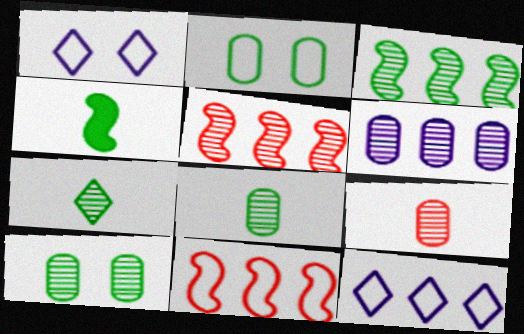[[3, 7, 10], 
[6, 9, 10]]